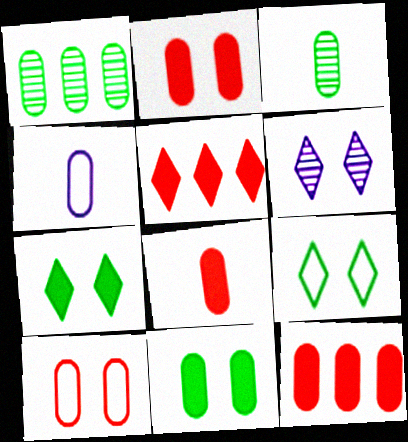[[1, 2, 4], 
[2, 8, 12], 
[3, 4, 8]]